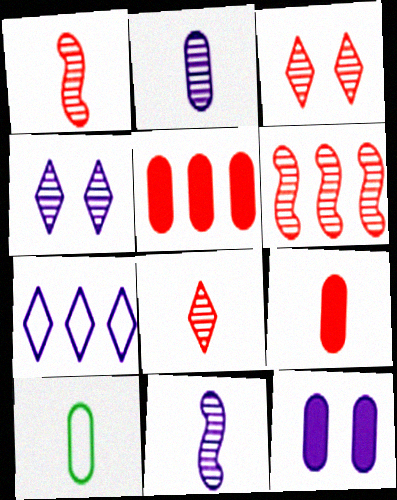[[2, 9, 10], 
[7, 11, 12]]